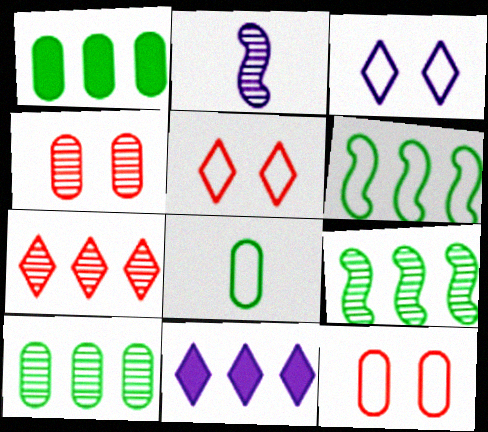[[1, 2, 5]]